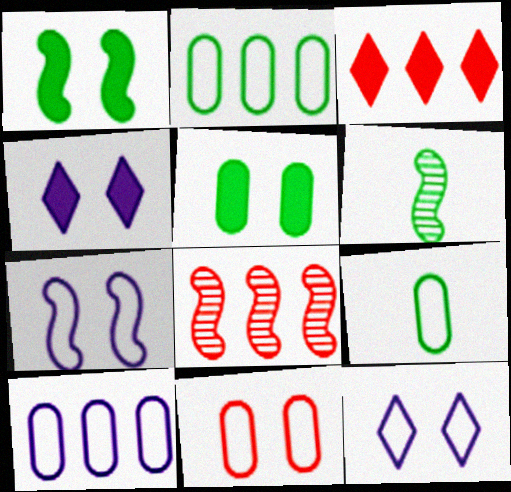[[4, 8, 9], 
[9, 10, 11]]